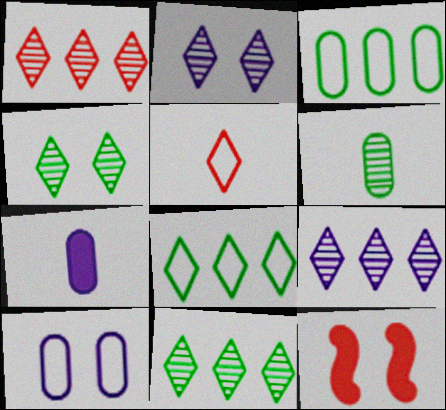[[1, 9, 11], 
[4, 10, 12]]